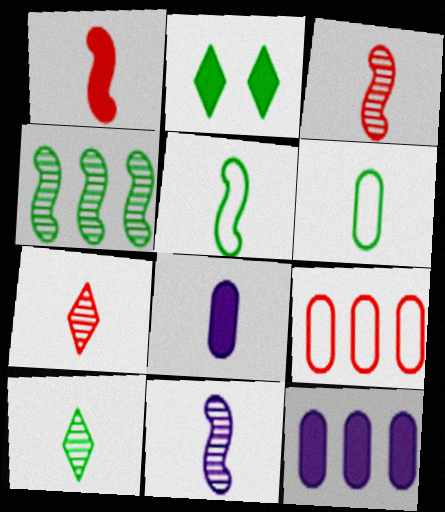[[1, 2, 12], 
[1, 5, 11], 
[2, 4, 6], 
[2, 9, 11], 
[5, 7, 8]]